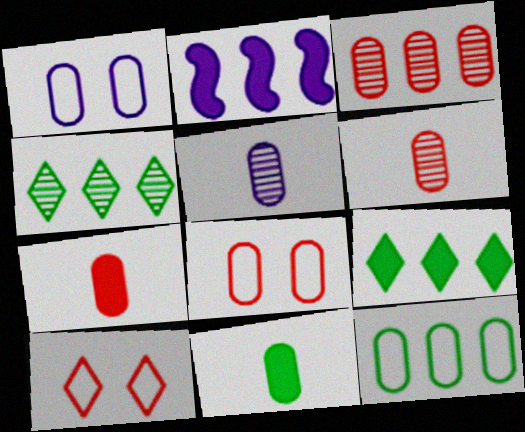[[1, 3, 11], 
[3, 7, 8]]